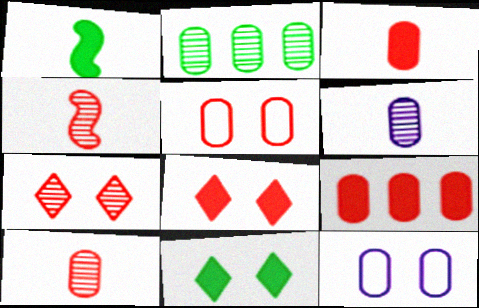[[2, 3, 12], 
[5, 9, 10]]